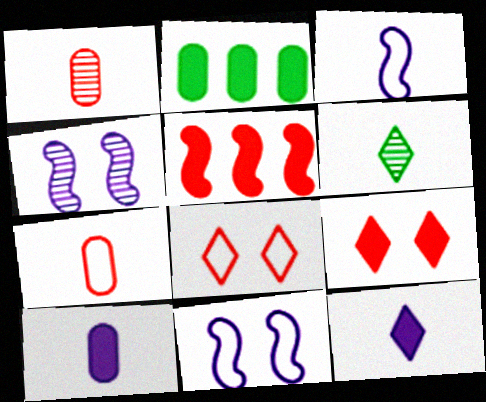[[1, 5, 8]]